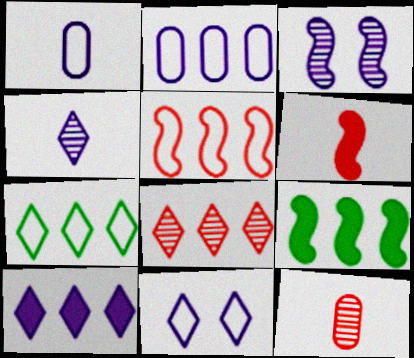[[1, 3, 10], 
[2, 5, 7], 
[2, 8, 9], 
[4, 10, 11], 
[7, 8, 10], 
[9, 11, 12]]